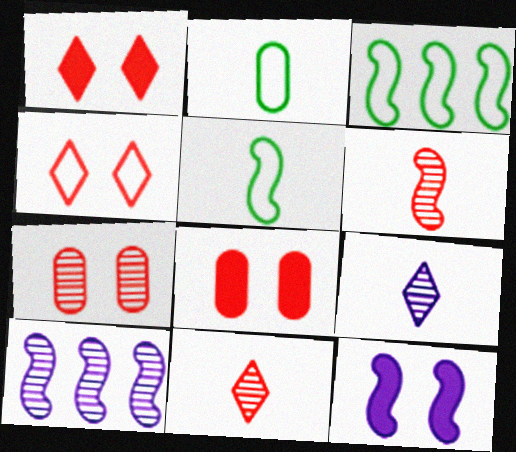[[1, 2, 10], 
[3, 6, 12], 
[3, 8, 9]]